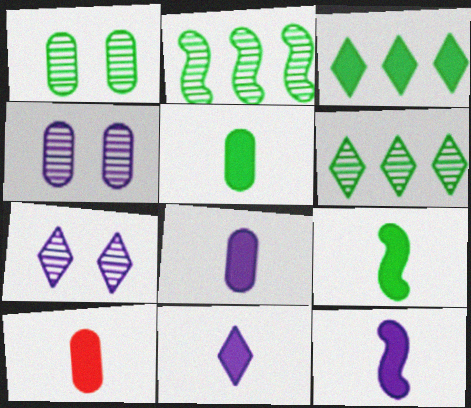[[5, 8, 10], 
[8, 11, 12], 
[9, 10, 11]]